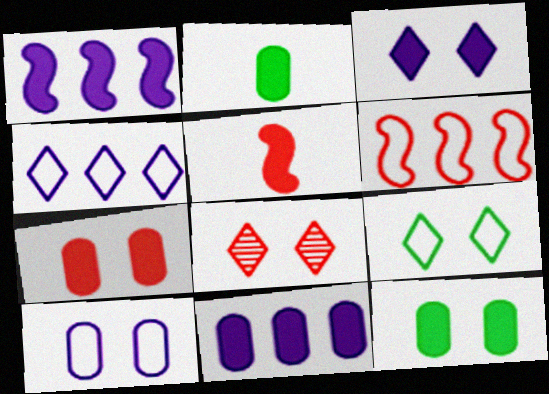[[2, 7, 11], 
[3, 8, 9]]